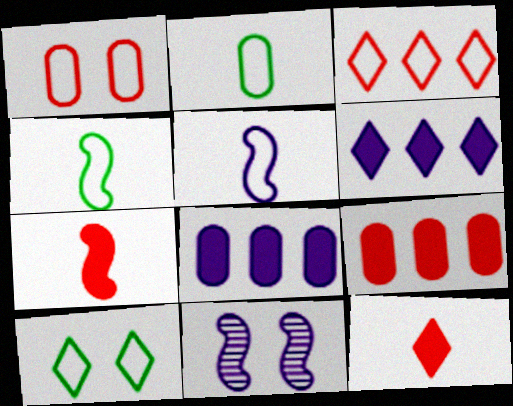[]